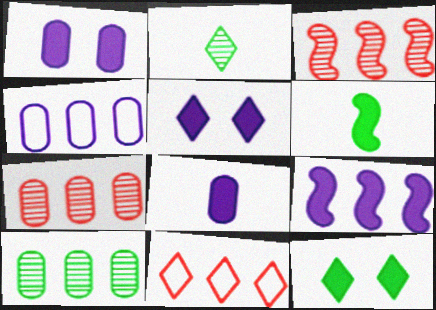[[2, 5, 11], 
[5, 8, 9], 
[9, 10, 11]]